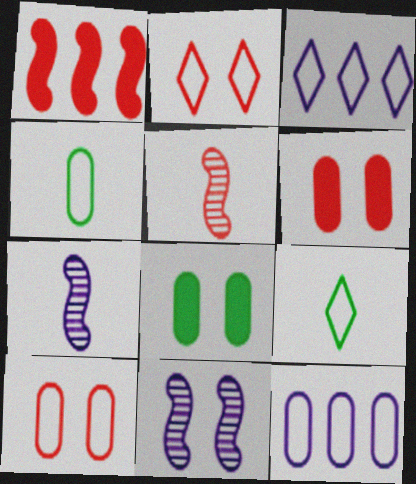[[2, 3, 9], 
[2, 8, 11], 
[3, 5, 8], 
[4, 10, 12]]